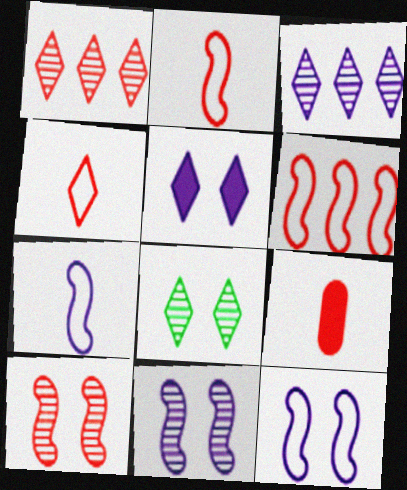[]